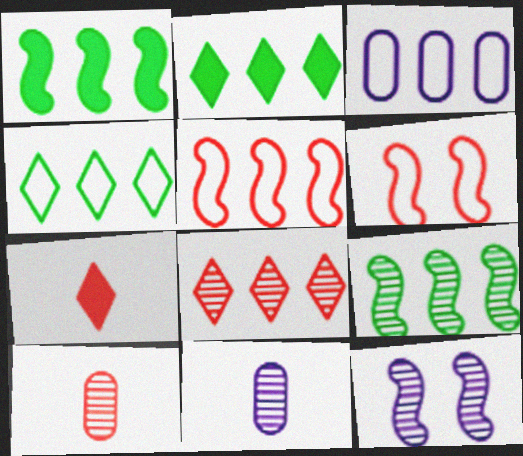[[1, 3, 8], 
[2, 6, 11], 
[3, 4, 5]]